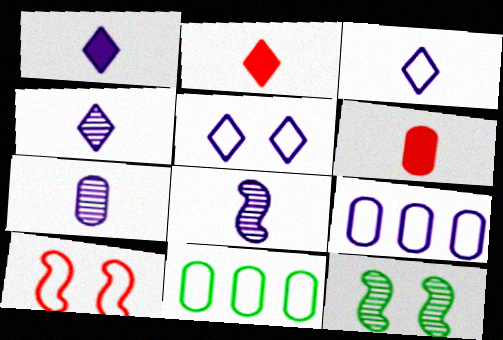[[1, 3, 4], 
[2, 9, 12], 
[3, 10, 11], 
[4, 7, 8]]